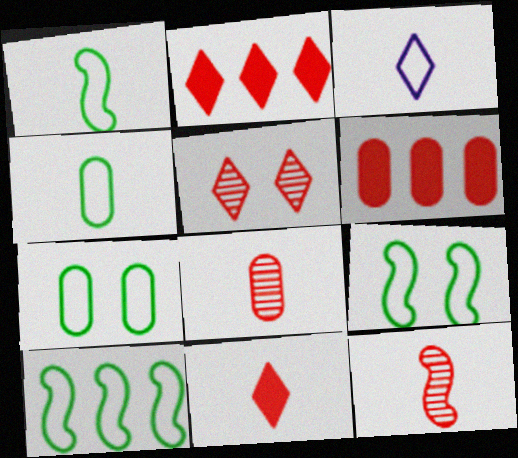[[1, 9, 10]]